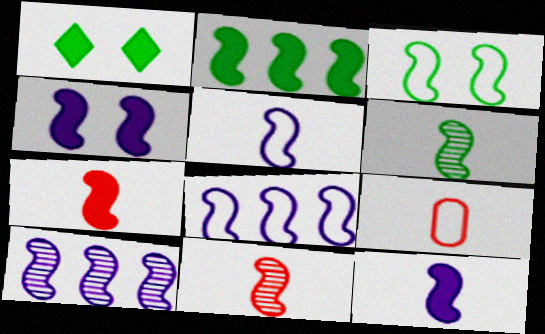[[1, 9, 10], 
[2, 3, 6], 
[2, 4, 7], 
[3, 7, 10], 
[4, 5, 10], 
[5, 6, 7]]